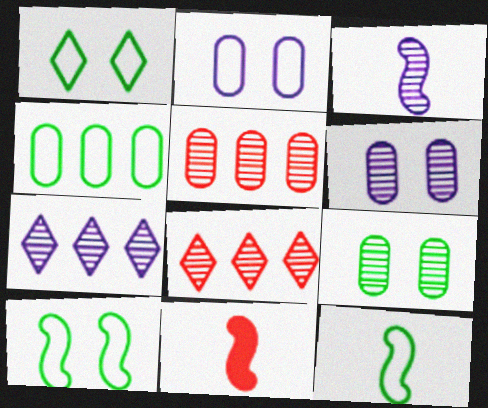[[1, 4, 12], 
[3, 6, 7], 
[3, 8, 9], 
[3, 11, 12]]